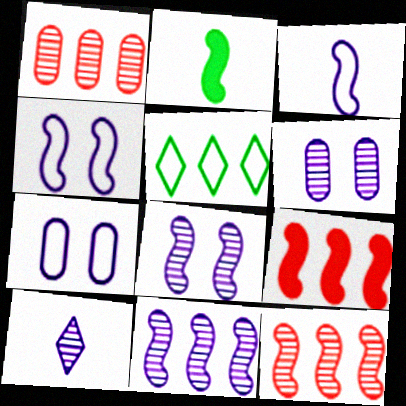[[2, 4, 12], 
[6, 10, 11]]